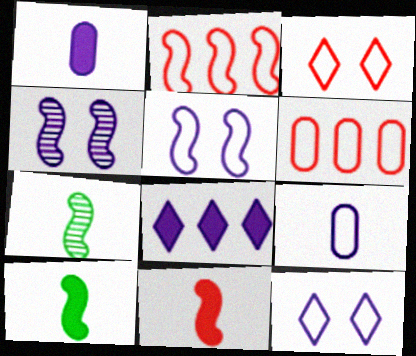[[2, 4, 10], 
[4, 8, 9]]